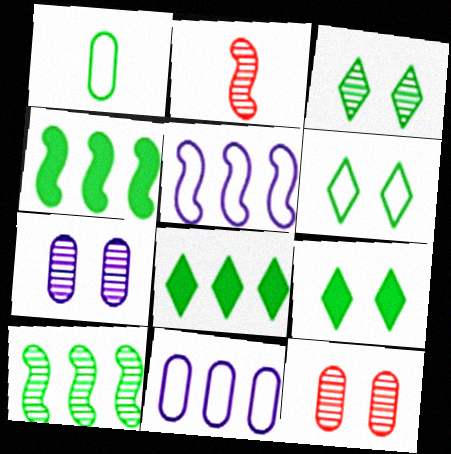[[1, 3, 4], 
[1, 9, 10], 
[2, 9, 11], 
[3, 6, 9]]